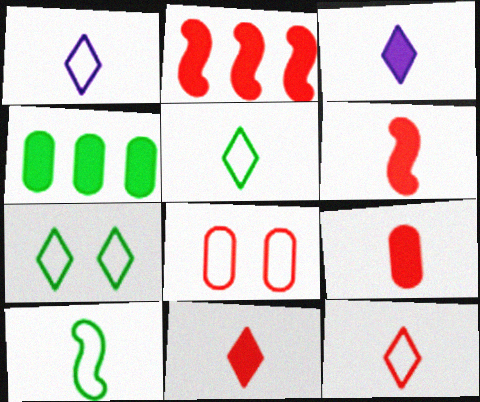[[1, 5, 12], 
[6, 9, 11]]